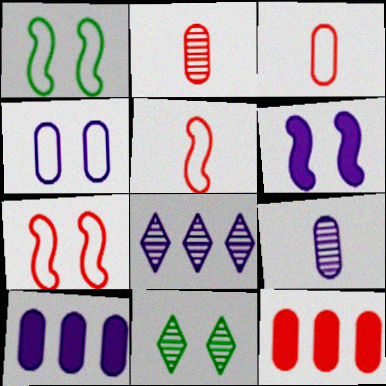[[4, 9, 10], 
[5, 10, 11]]